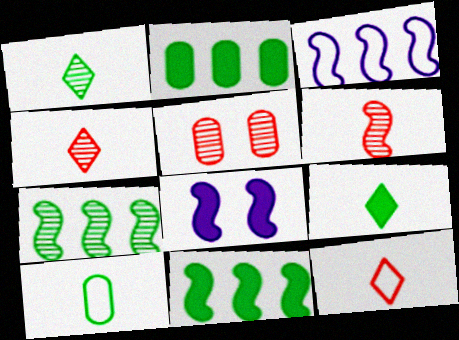[[3, 5, 9]]